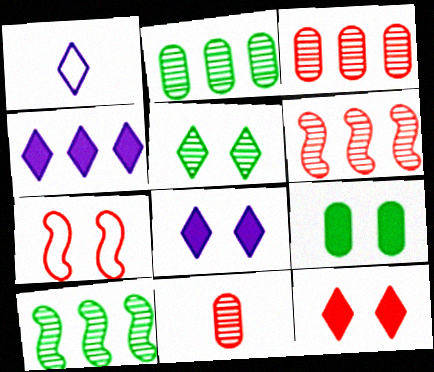[[1, 6, 9]]